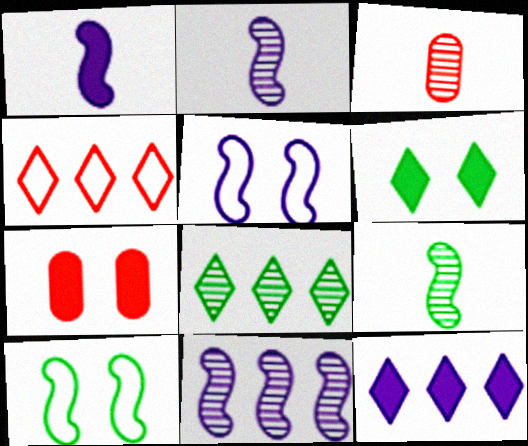[[1, 5, 11], 
[3, 10, 12], 
[4, 8, 12]]